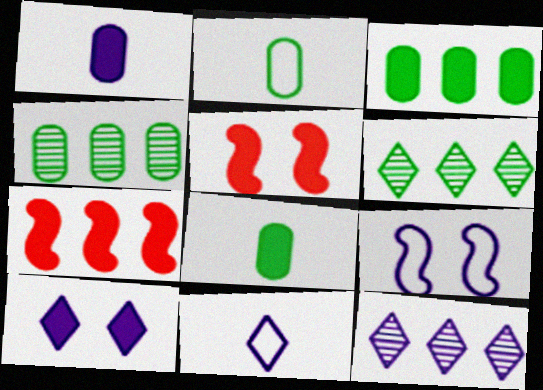[[1, 9, 12], 
[2, 5, 12], 
[4, 5, 11], 
[7, 8, 10], 
[10, 11, 12]]